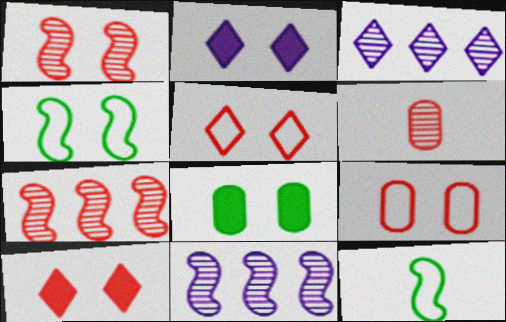[[1, 9, 10]]